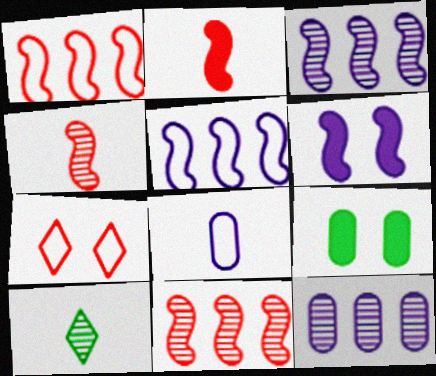[[2, 8, 10]]